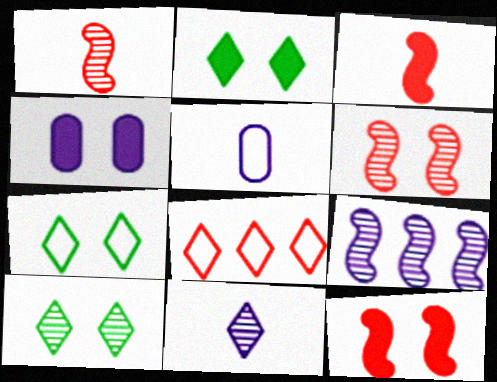[[2, 4, 12], 
[2, 7, 10], 
[2, 8, 11], 
[4, 6, 7]]